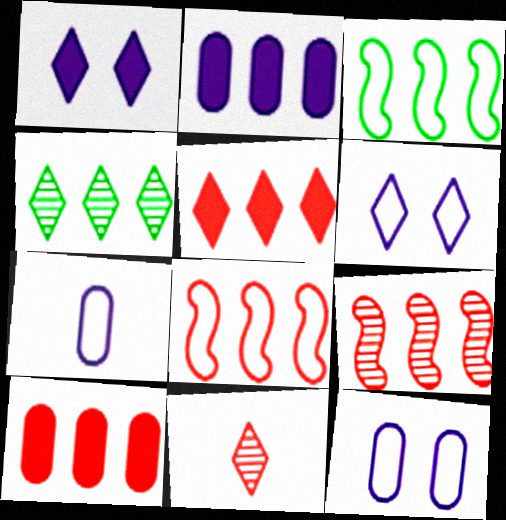[[2, 4, 8]]